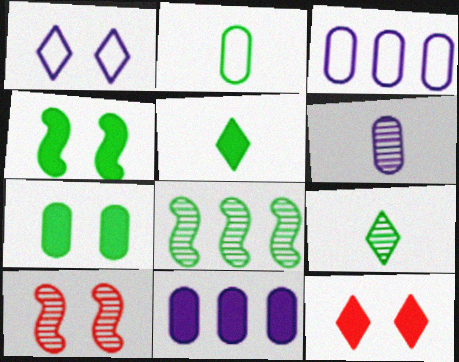[[1, 7, 10], 
[3, 5, 10]]